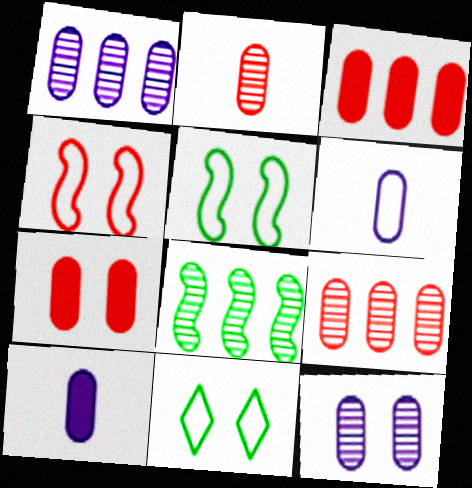[]